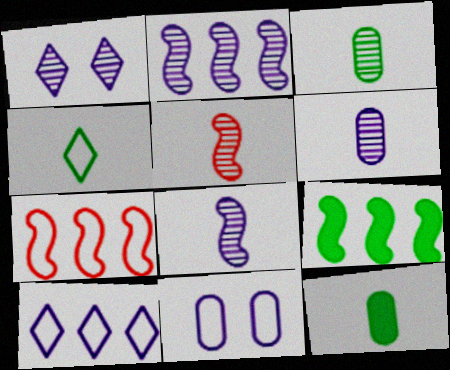[[1, 2, 6], 
[1, 7, 12], 
[2, 7, 9], 
[4, 7, 11]]